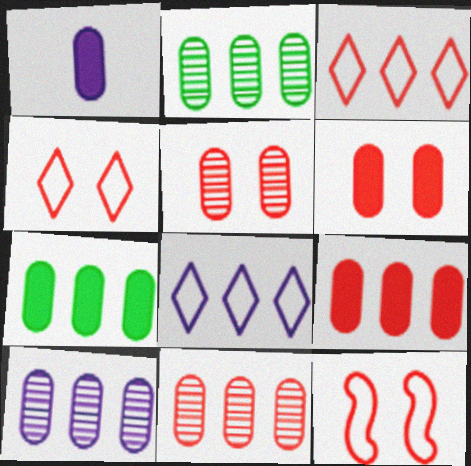[[1, 6, 7], 
[2, 10, 11]]